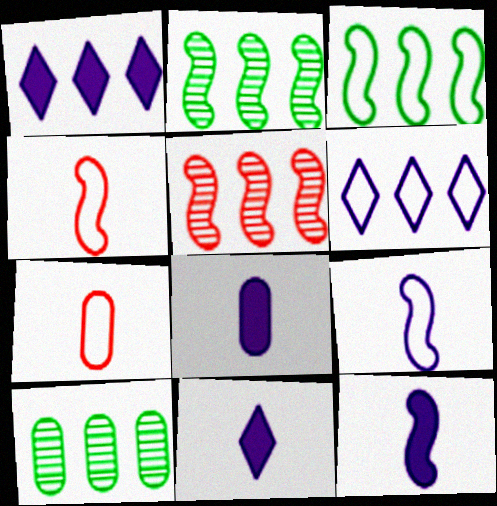[[8, 11, 12]]